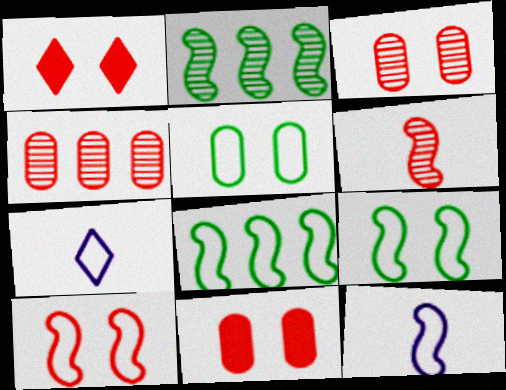[[1, 3, 10], 
[2, 7, 11], 
[8, 10, 12]]